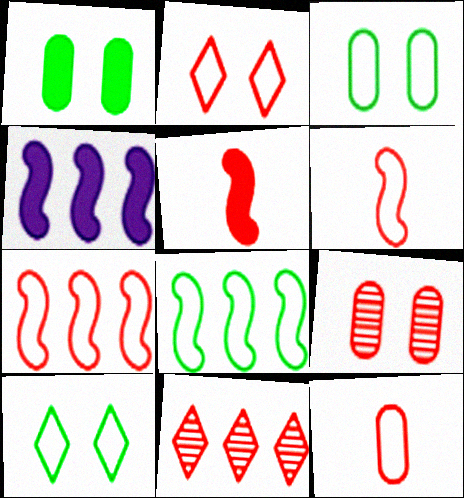[[2, 7, 12]]